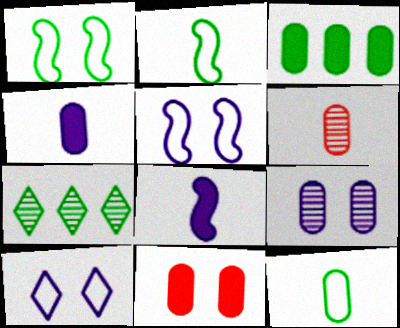[[3, 4, 11], 
[4, 6, 12]]